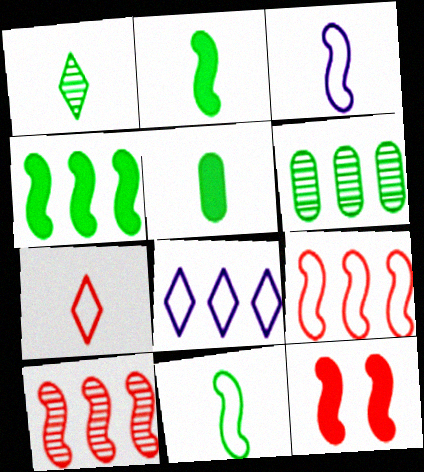[[1, 5, 11]]